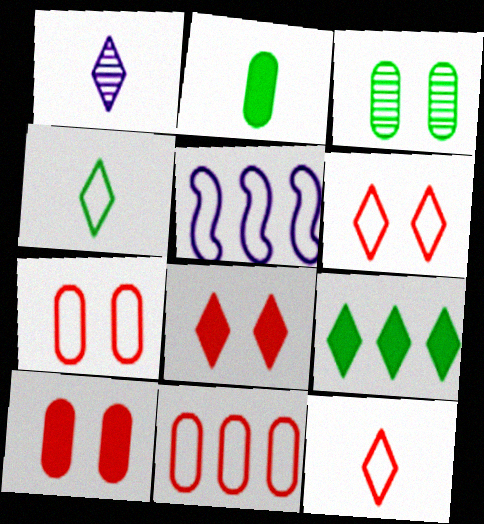[[1, 6, 9], 
[4, 5, 7]]